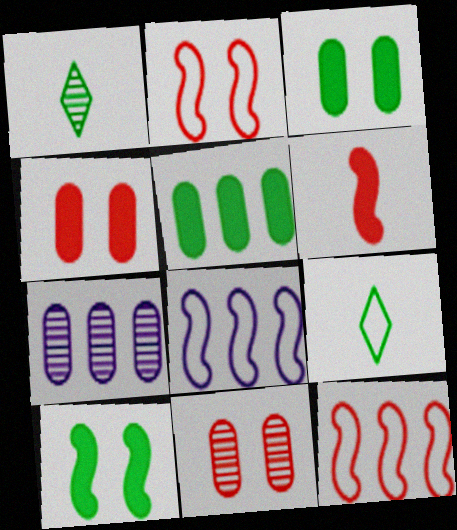[[1, 4, 8]]